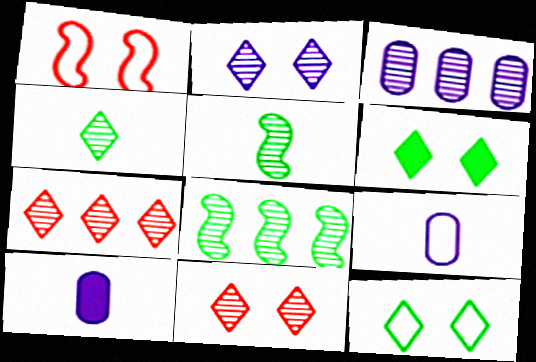[[2, 4, 7], 
[3, 5, 11], 
[3, 7, 8]]